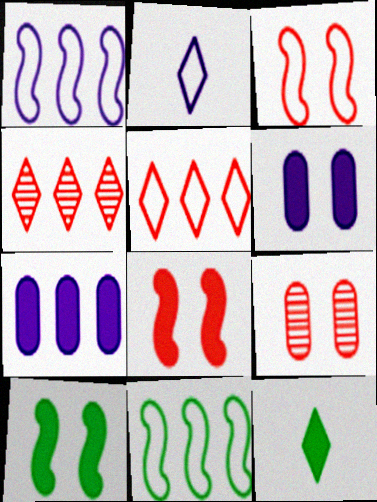[[1, 9, 12], 
[4, 7, 11], 
[7, 8, 12]]